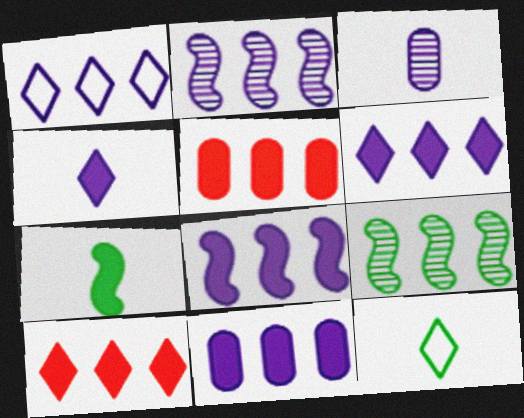[[1, 2, 11], 
[1, 5, 9], 
[6, 8, 11]]